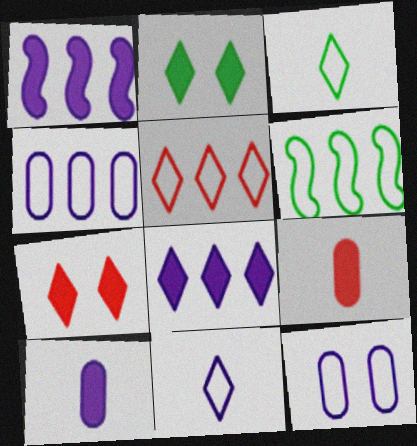[[1, 2, 9], 
[4, 5, 6]]